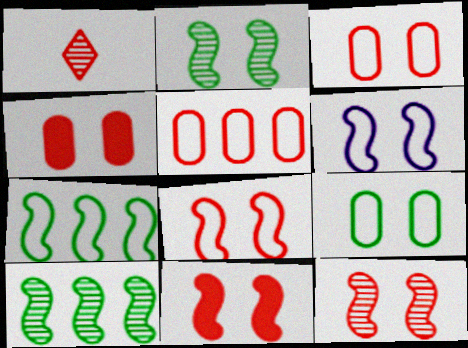[[1, 5, 11], 
[2, 6, 11], 
[8, 11, 12]]